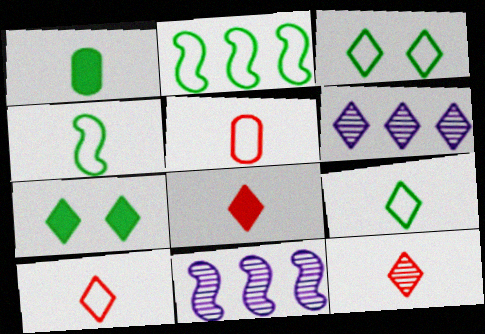[[3, 6, 8], 
[5, 7, 11], 
[6, 7, 10], 
[8, 10, 12]]